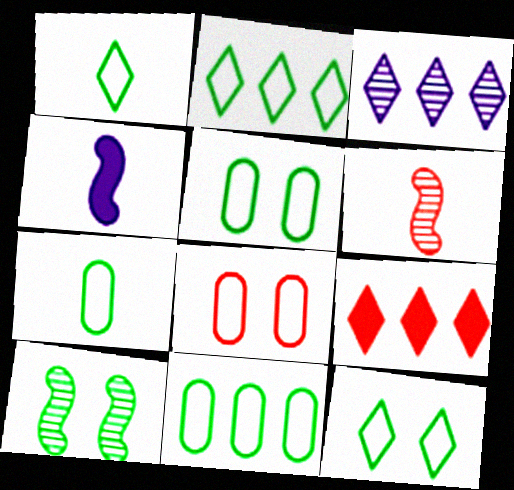[[1, 2, 12], 
[2, 3, 9], 
[5, 7, 11], 
[6, 8, 9]]